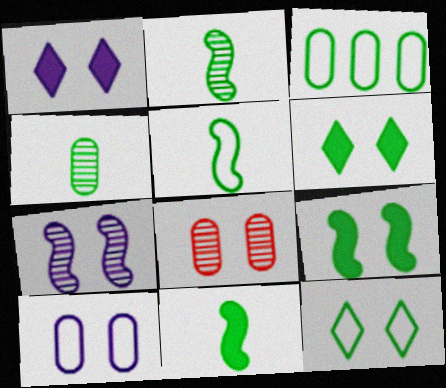[[1, 7, 10], 
[2, 3, 6], 
[2, 5, 11], 
[3, 5, 12]]